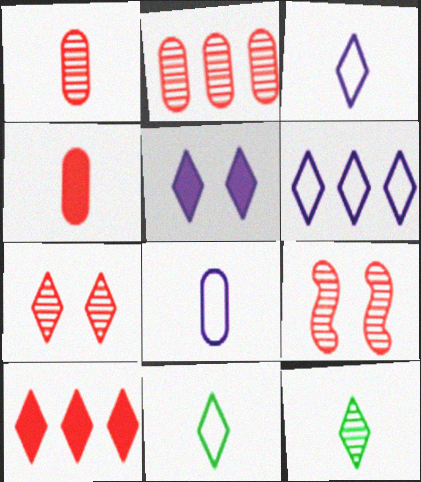[]